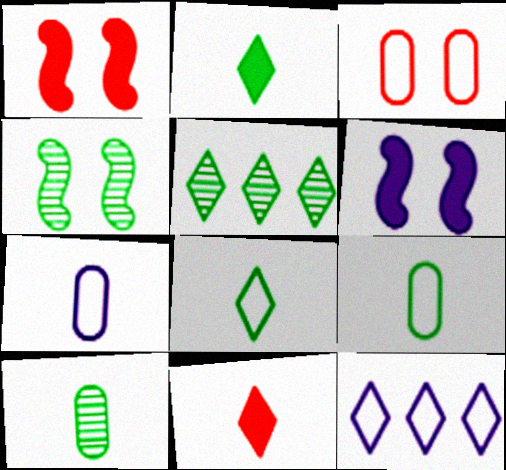[[1, 5, 7], 
[1, 10, 12], 
[4, 5, 10]]